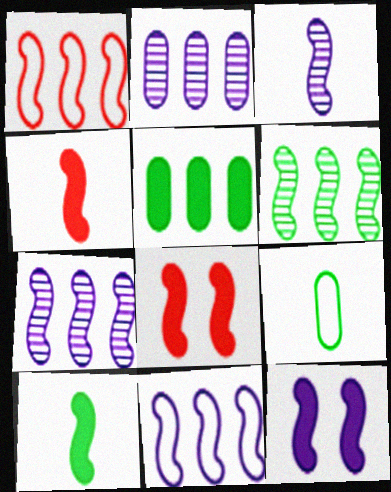[[3, 11, 12]]